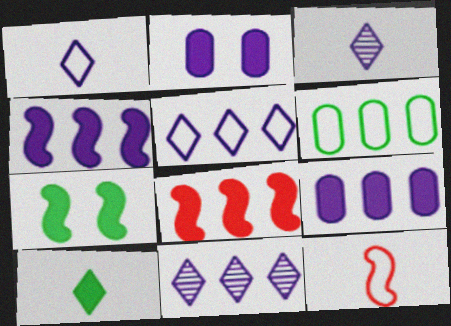[[2, 8, 10], 
[6, 8, 11]]